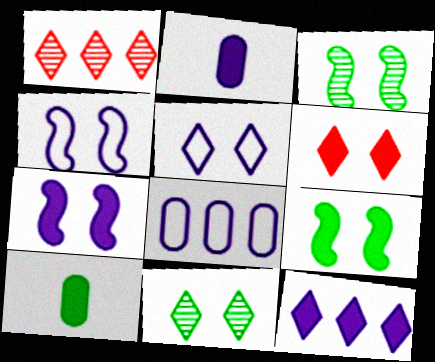[[1, 4, 10], 
[2, 7, 12], 
[5, 6, 11]]